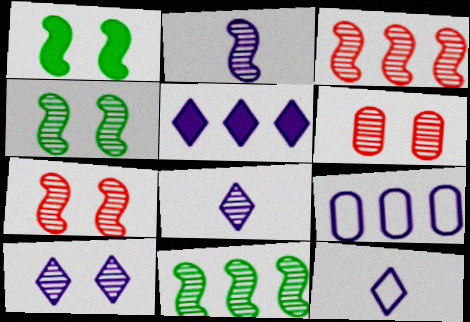[[2, 3, 4], 
[2, 7, 11], 
[4, 6, 10], 
[5, 10, 12], 
[6, 8, 11]]